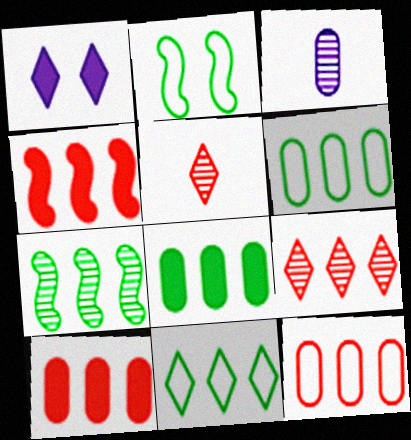[[1, 5, 11], 
[4, 9, 12], 
[7, 8, 11]]